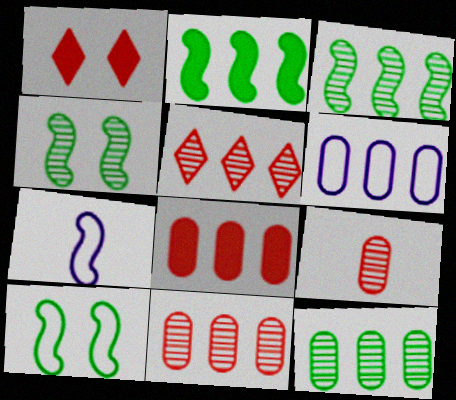[[1, 7, 12], 
[2, 5, 6], 
[6, 8, 12]]